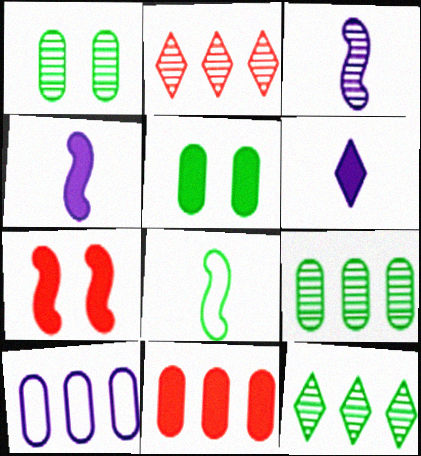[[1, 2, 3], 
[5, 8, 12], 
[9, 10, 11]]